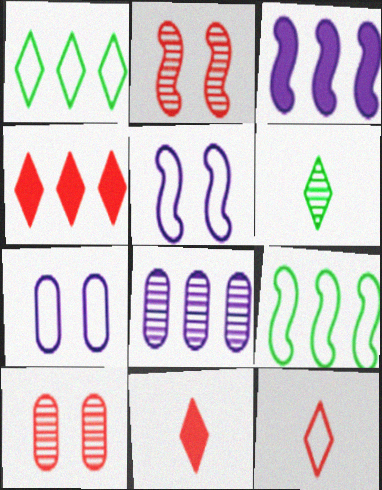[[2, 6, 8], 
[4, 8, 9], 
[7, 9, 12]]